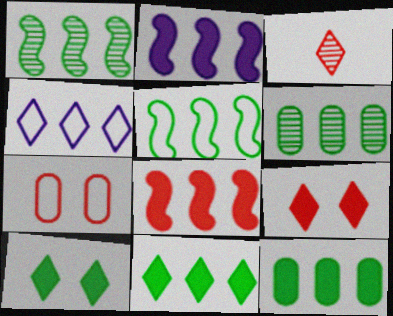[[3, 4, 10], 
[3, 7, 8], 
[4, 6, 8], 
[5, 6, 11]]